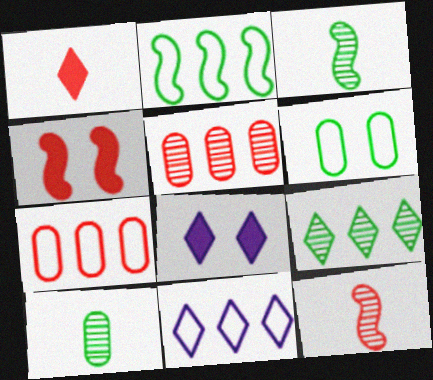[[2, 7, 11], 
[3, 7, 8], 
[4, 10, 11]]